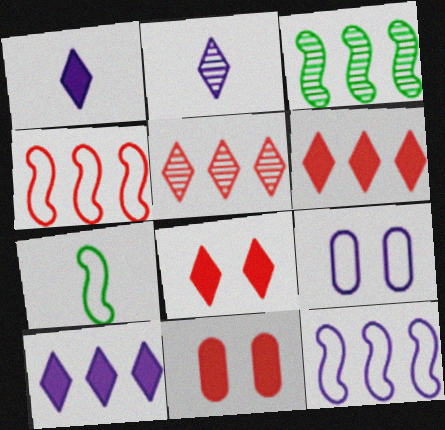[]